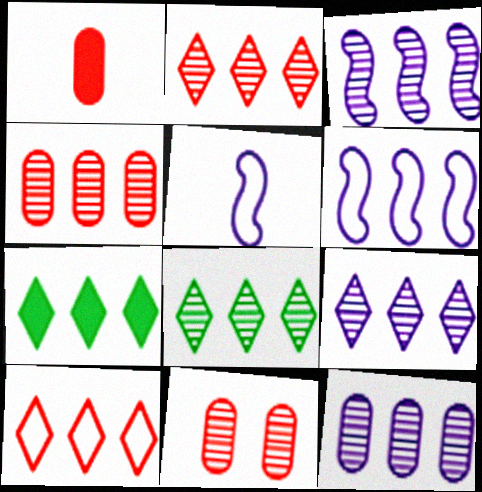[[2, 8, 9], 
[3, 4, 8], 
[3, 9, 12], 
[4, 6, 7], 
[5, 7, 11], 
[7, 9, 10]]